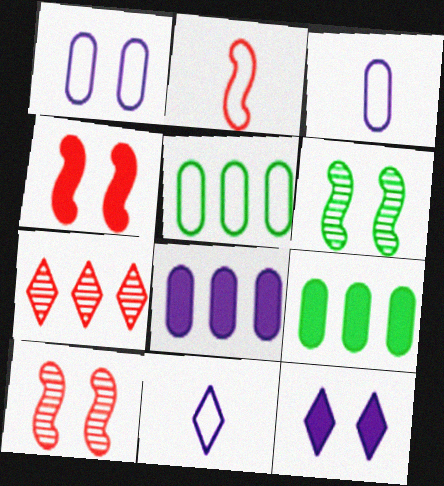[[9, 10, 11]]